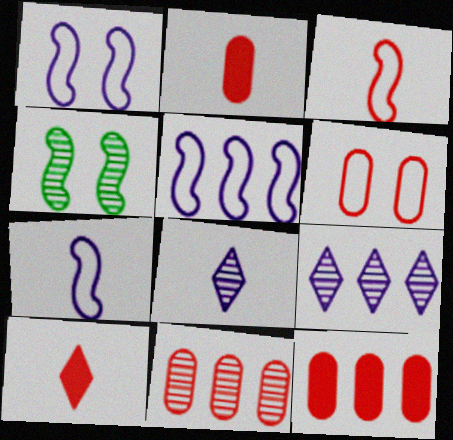[[1, 5, 7], 
[2, 6, 11], 
[4, 8, 11]]